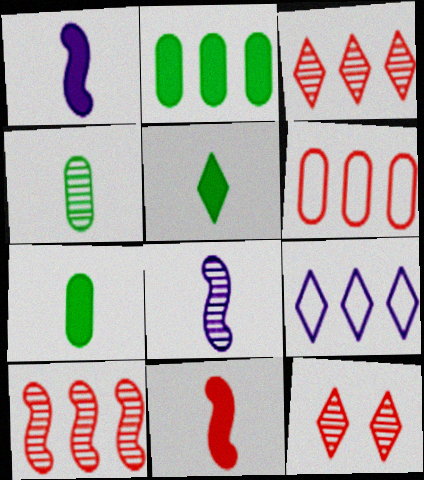[[2, 9, 10], 
[5, 9, 12], 
[6, 11, 12]]